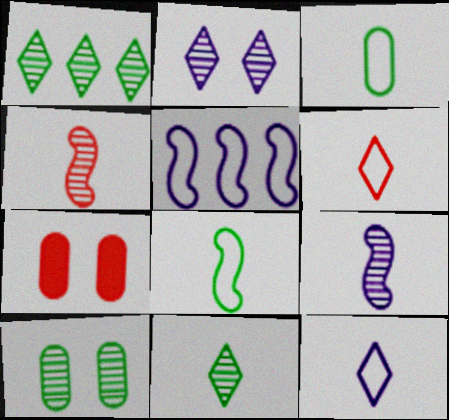[[5, 7, 11]]